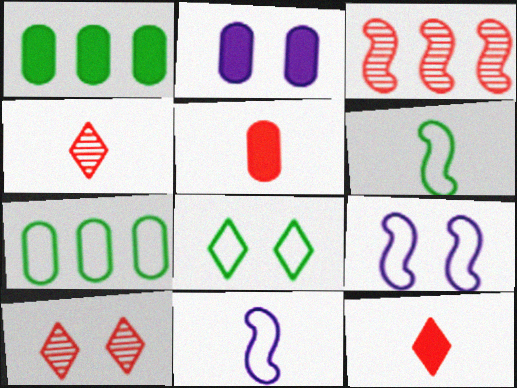[[1, 2, 5], 
[1, 4, 9], 
[1, 10, 11], 
[6, 7, 8]]